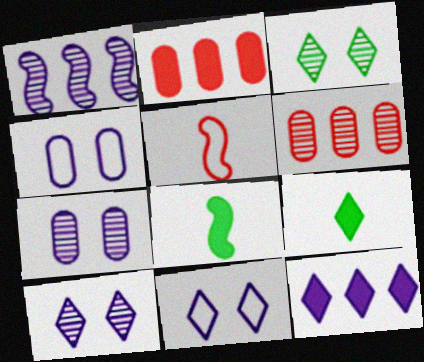[[6, 8, 11]]